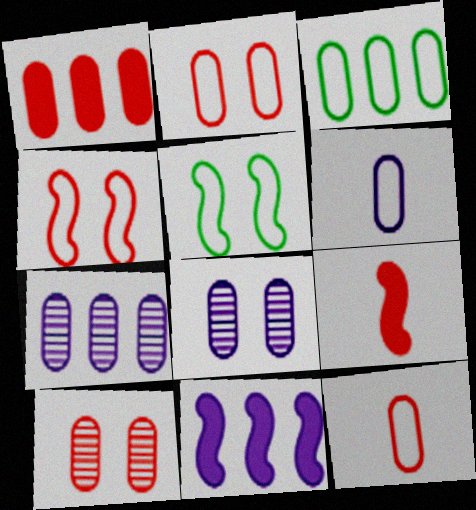[[1, 3, 7], 
[1, 10, 12], 
[2, 3, 6]]